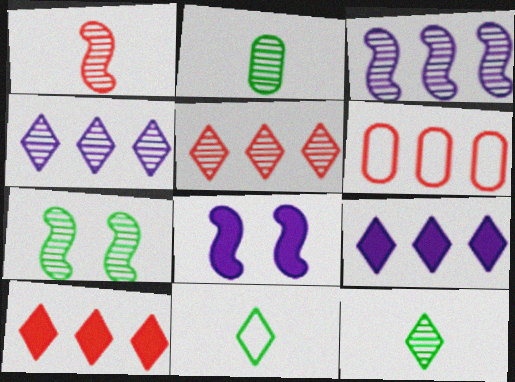[[1, 3, 7], 
[6, 8, 12]]